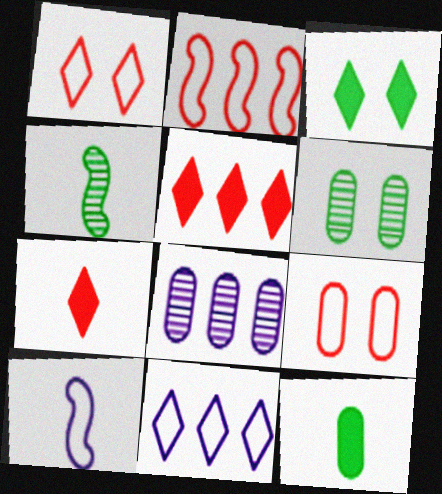[[5, 6, 10], 
[8, 9, 12]]